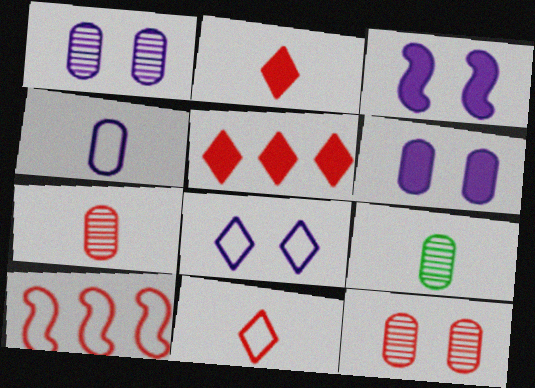[[1, 3, 8], 
[2, 10, 12]]